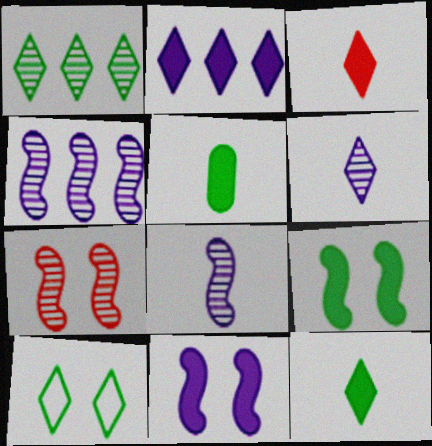[[1, 10, 12]]